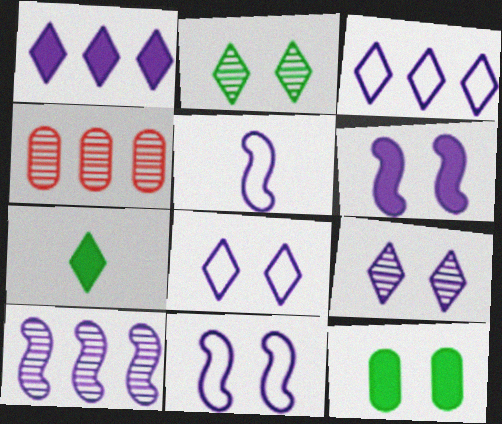[[4, 7, 11], 
[5, 6, 10]]